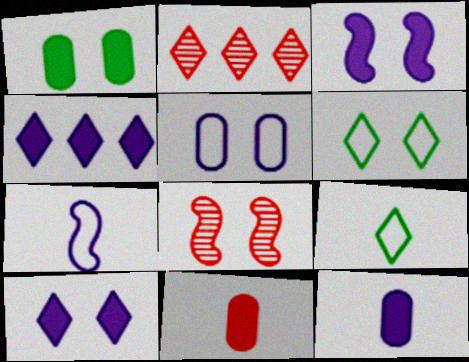[[1, 2, 7], 
[2, 9, 10], 
[3, 4, 12]]